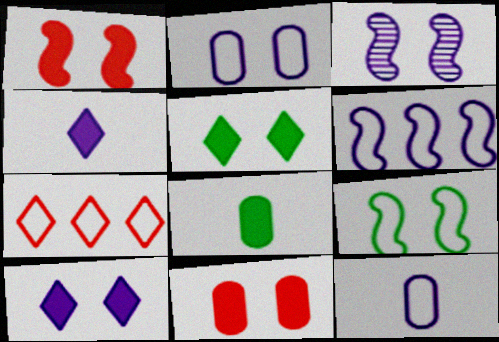[[1, 3, 9], 
[2, 3, 10], 
[3, 7, 8], 
[7, 9, 12]]